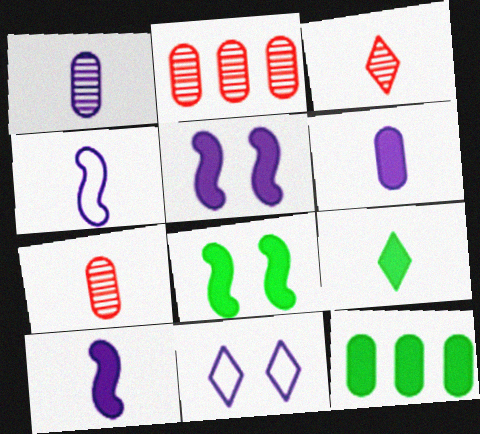[[4, 7, 9], 
[8, 9, 12]]